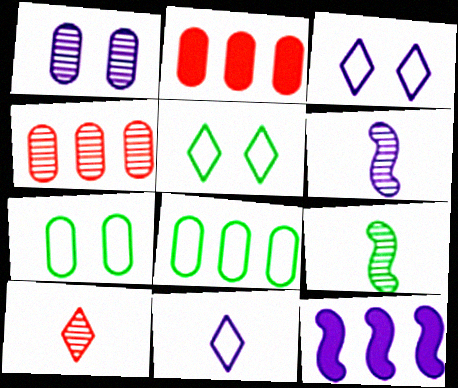[[1, 11, 12], 
[2, 3, 9], 
[2, 5, 6], 
[7, 10, 12]]